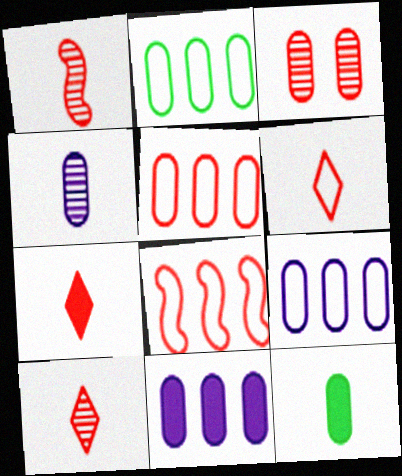[[2, 5, 9], 
[3, 7, 8], 
[3, 9, 12], 
[6, 7, 10]]